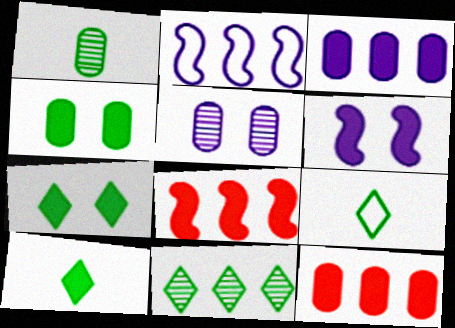[[2, 11, 12], 
[5, 8, 9], 
[6, 10, 12], 
[7, 9, 11]]